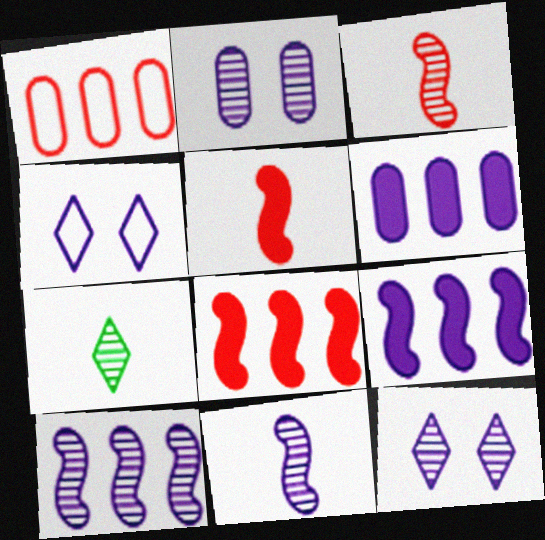[[4, 6, 11]]